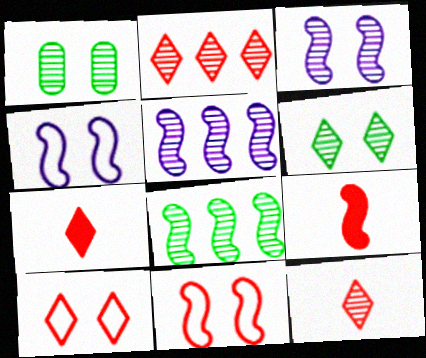[[1, 5, 12], 
[2, 7, 10], 
[4, 8, 9]]